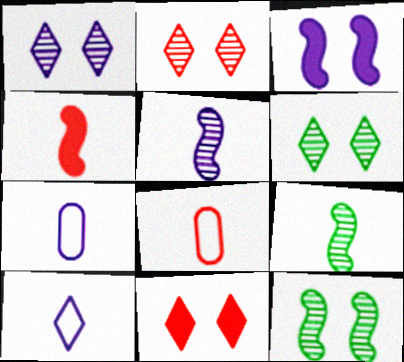[[1, 2, 6]]